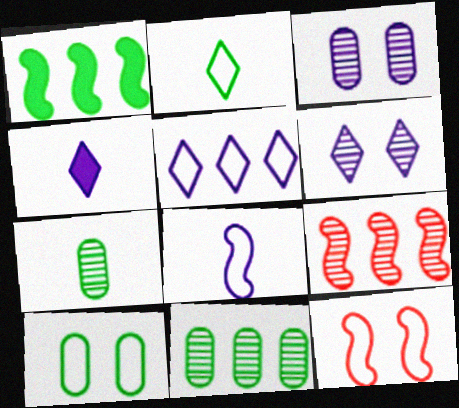[[4, 5, 6], 
[4, 9, 10], 
[4, 11, 12], 
[6, 7, 9]]